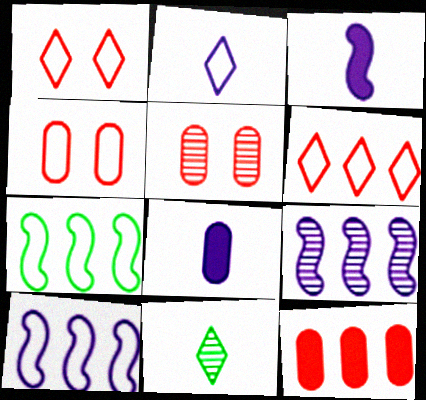[[2, 4, 7], 
[5, 9, 11]]